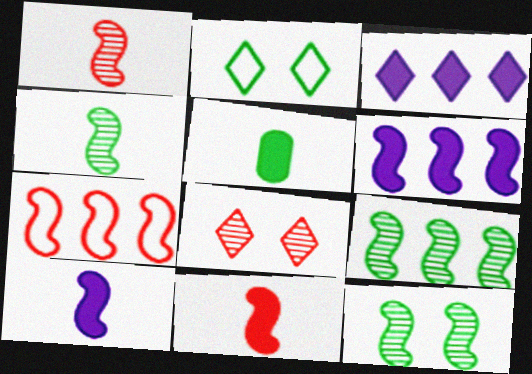[[2, 5, 9], 
[4, 9, 12], 
[6, 7, 9], 
[7, 10, 12]]